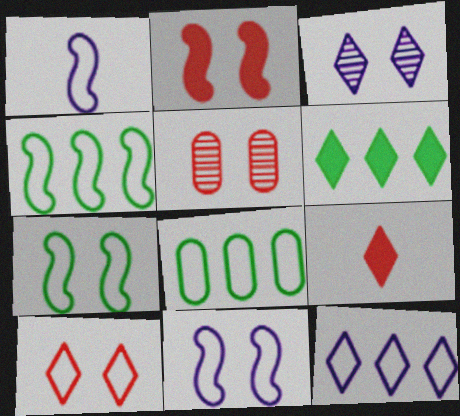[[1, 5, 6], 
[1, 8, 10], 
[2, 5, 10]]